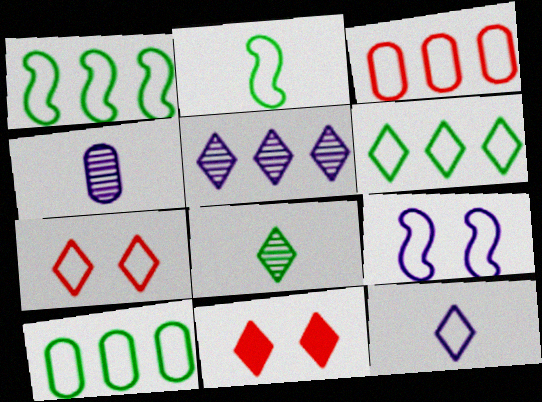[[1, 4, 11], 
[1, 6, 10], 
[6, 7, 12]]